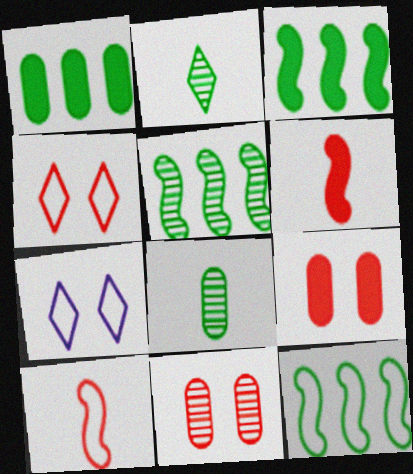[[3, 5, 12]]